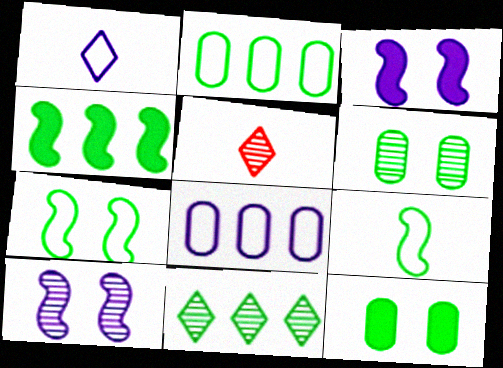[[2, 3, 5], 
[2, 4, 11], 
[9, 11, 12]]